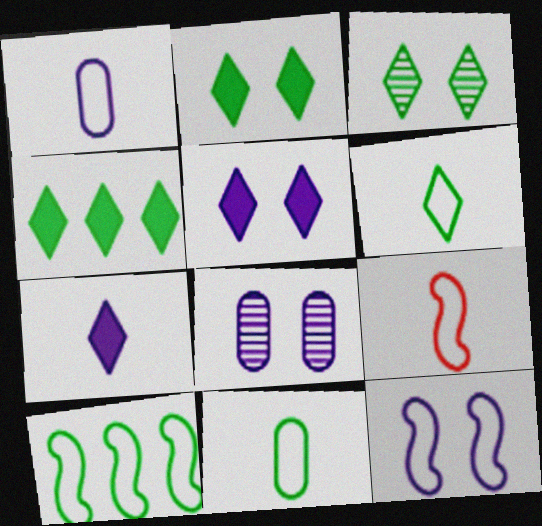[[1, 6, 9], 
[3, 4, 6], 
[4, 8, 9], 
[5, 8, 12], 
[9, 10, 12]]